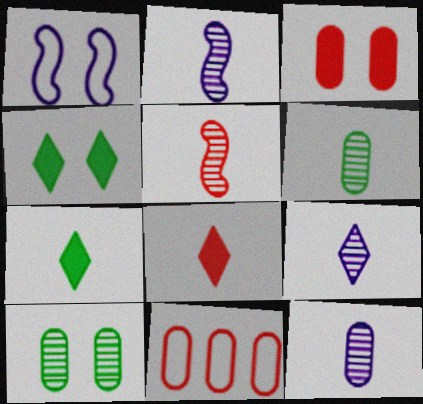[[2, 4, 11], 
[2, 9, 12], 
[5, 6, 9]]